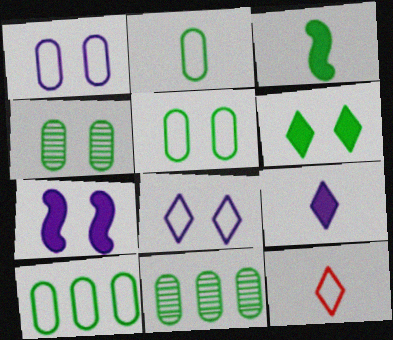[[2, 5, 10], 
[7, 11, 12]]